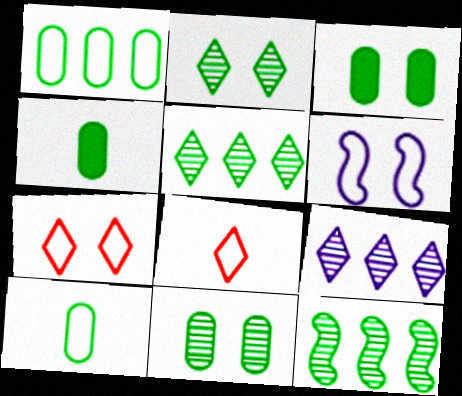[[1, 4, 11], 
[1, 6, 8]]